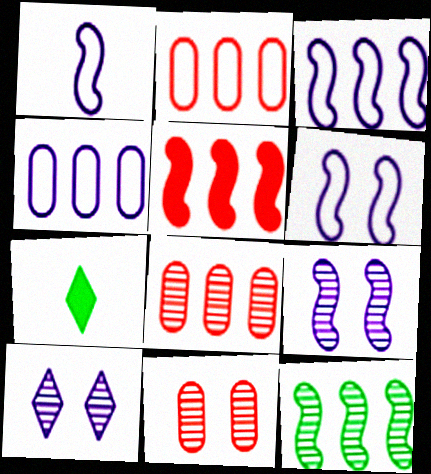[[1, 3, 6], 
[2, 7, 9], 
[3, 5, 12], 
[3, 7, 11], 
[6, 7, 8]]